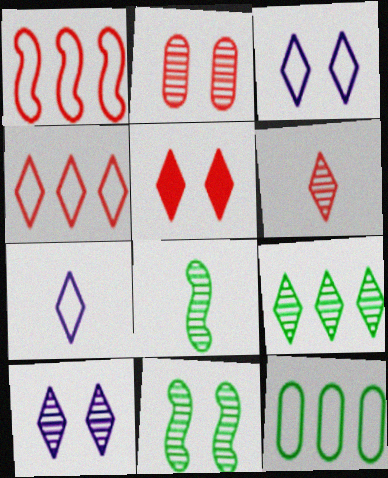[[2, 10, 11], 
[4, 5, 6], 
[5, 7, 9], 
[6, 9, 10]]